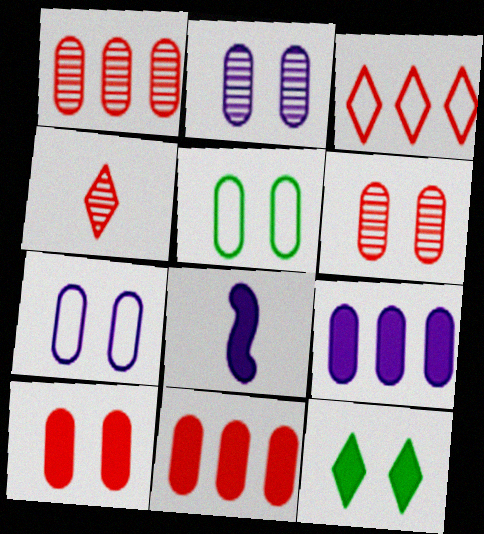[[2, 5, 10], 
[8, 11, 12]]